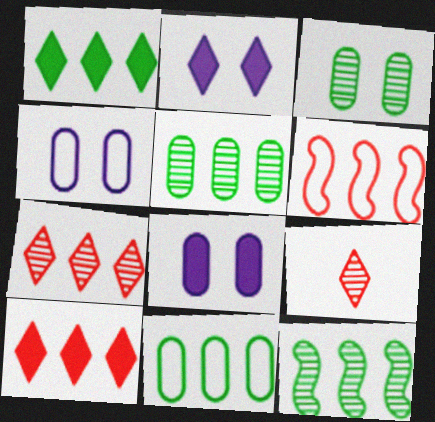[[1, 11, 12]]